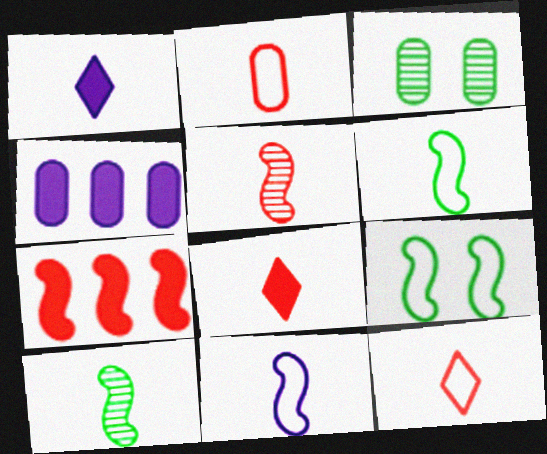[[1, 2, 10], 
[2, 3, 4], 
[2, 5, 8]]